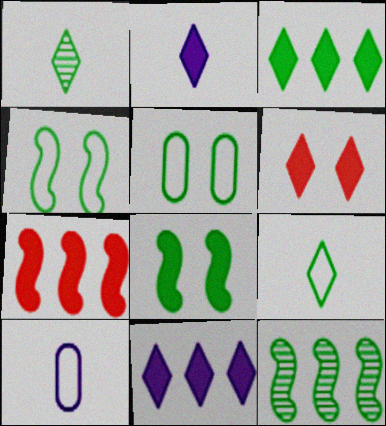[[2, 3, 6], 
[6, 10, 12]]